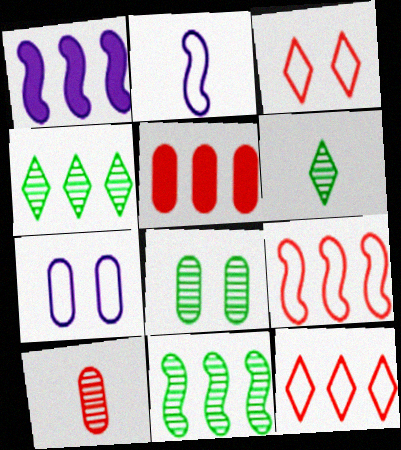[[1, 9, 11], 
[6, 8, 11]]